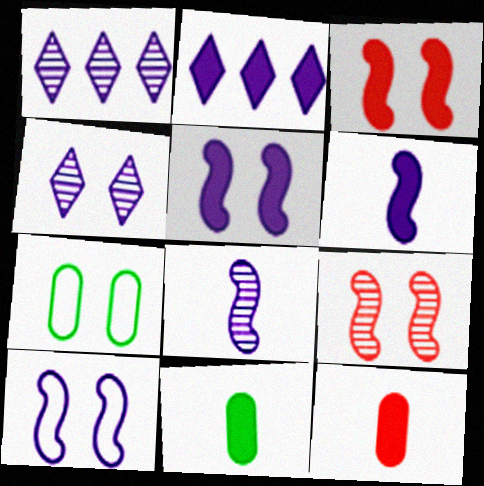[[2, 3, 11], 
[3, 4, 7]]